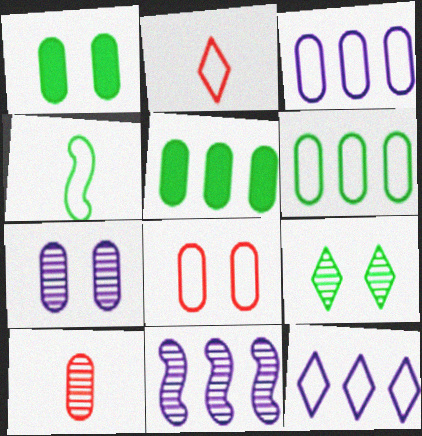[[1, 2, 11], 
[1, 3, 10], 
[1, 7, 8], 
[4, 5, 9], 
[4, 8, 12], 
[9, 10, 11]]